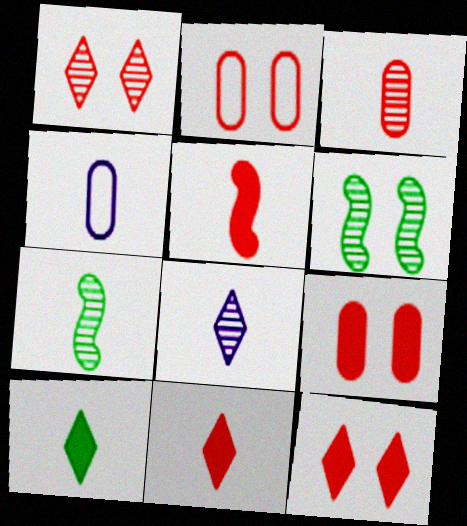[[3, 7, 8], 
[4, 7, 11]]